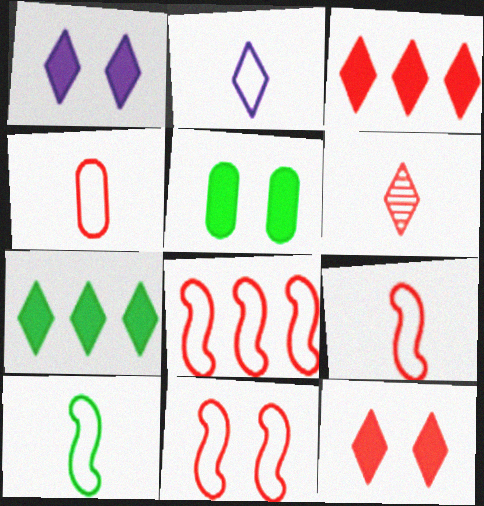[[2, 4, 10], 
[8, 9, 11]]